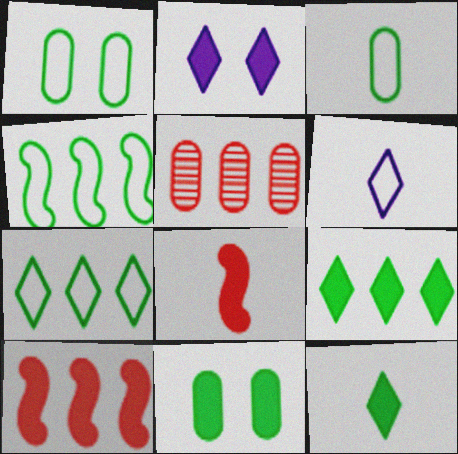[]